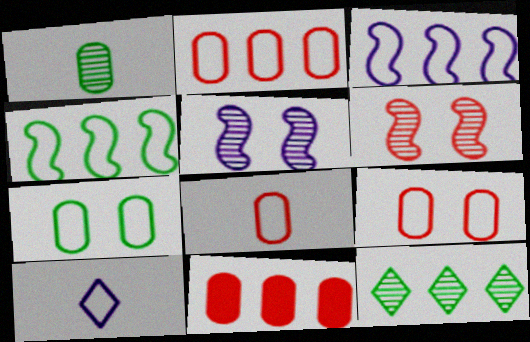[[2, 8, 9], 
[3, 11, 12], 
[4, 9, 10]]